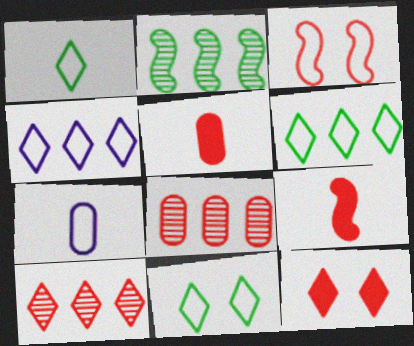[[1, 6, 11], 
[2, 7, 12], 
[3, 5, 10], 
[3, 6, 7]]